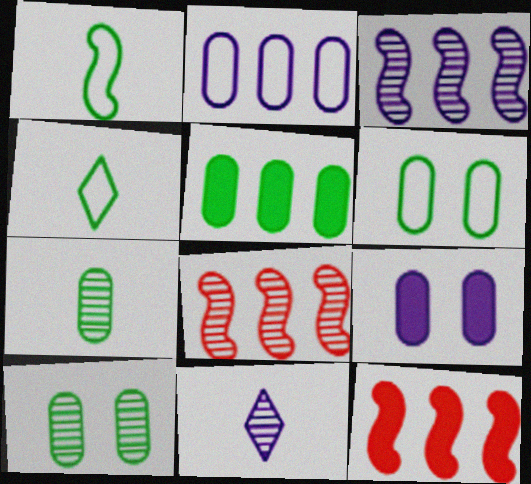[[4, 8, 9], 
[5, 6, 7], 
[6, 11, 12], 
[8, 10, 11]]